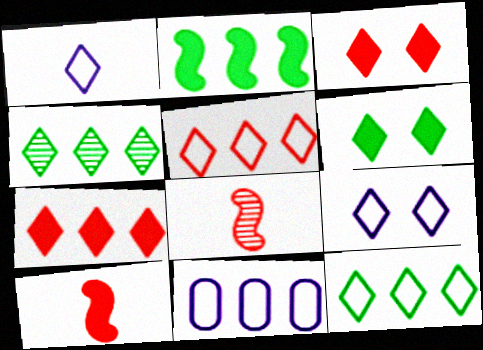[[1, 3, 4], 
[6, 8, 11]]